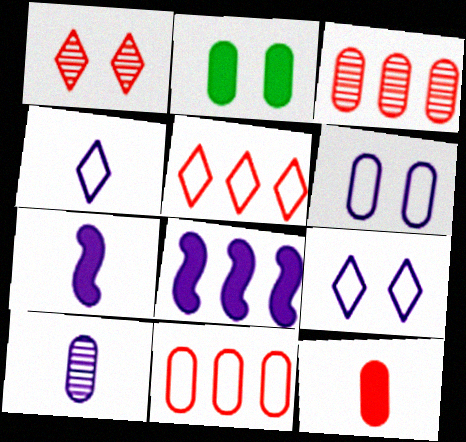[[2, 10, 11], 
[4, 7, 10], 
[8, 9, 10]]